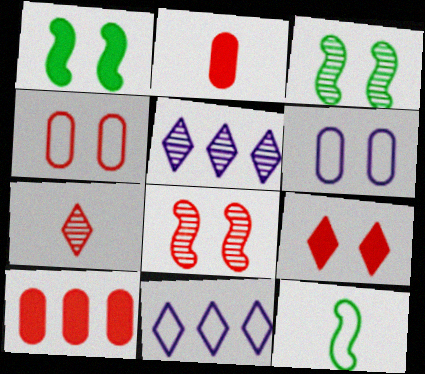[[2, 3, 11], 
[3, 6, 9], 
[4, 8, 9], 
[4, 11, 12]]